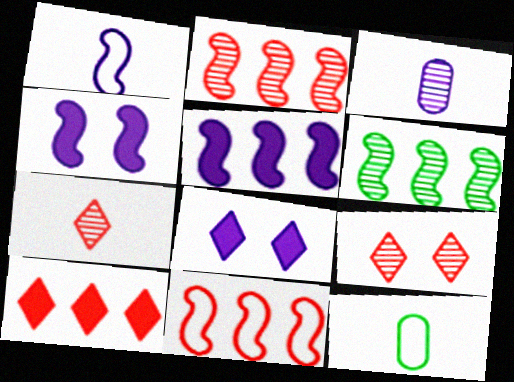[[2, 8, 12], 
[3, 6, 9], 
[5, 6, 11], 
[5, 9, 12]]